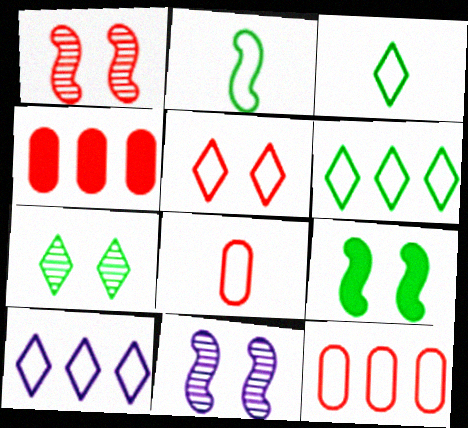[[3, 4, 11], 
[3, 5, 10]]